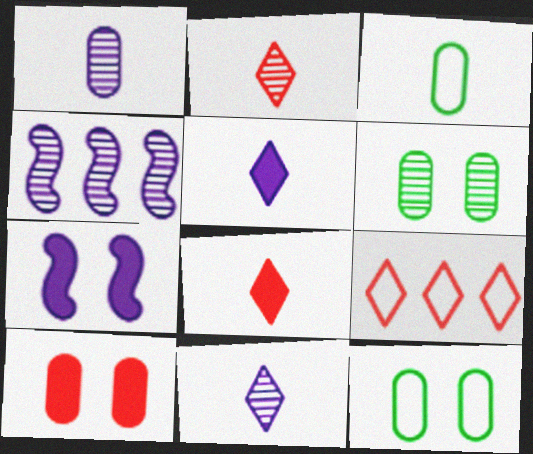[[2, 4, 6], 
[4, 8, 12]]